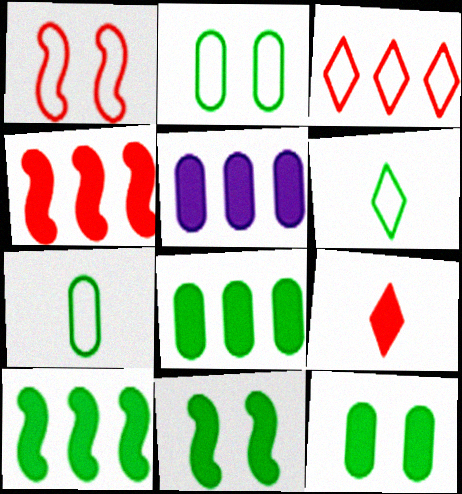[[5, 9, 11]]